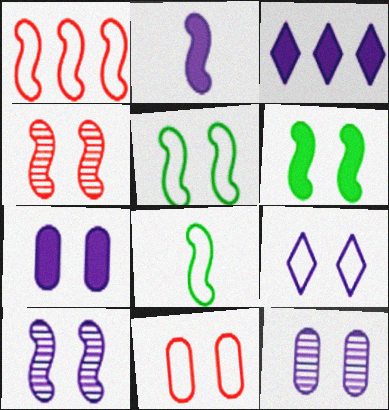[[2, 3, 7], 
[5, 9, 11], 
[7, 9, 10]]